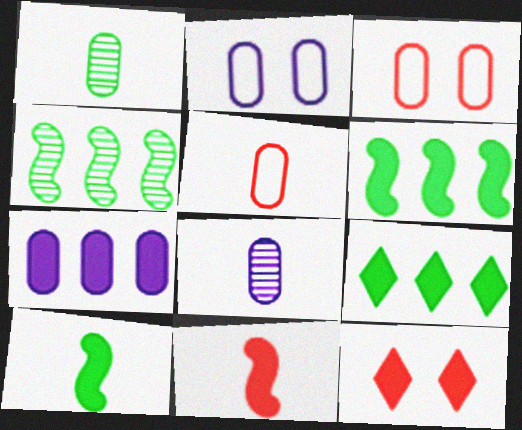[[1, 3, 7], 
[2, 7, 8], 
[7, 10, 12]]